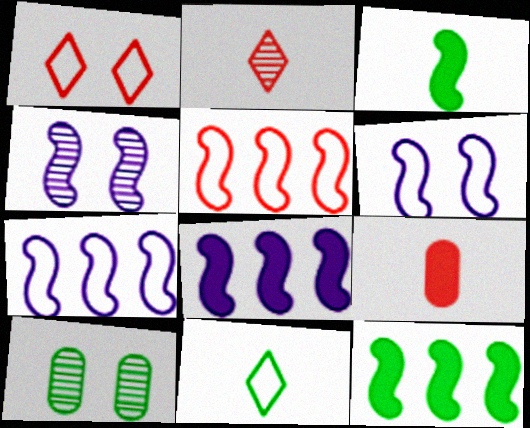[[3, 4, 5], 
[10, 11, 12]]